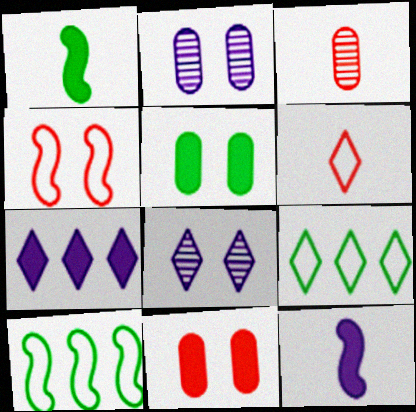[[1, 7, 11], 
[4, 5, 8]]